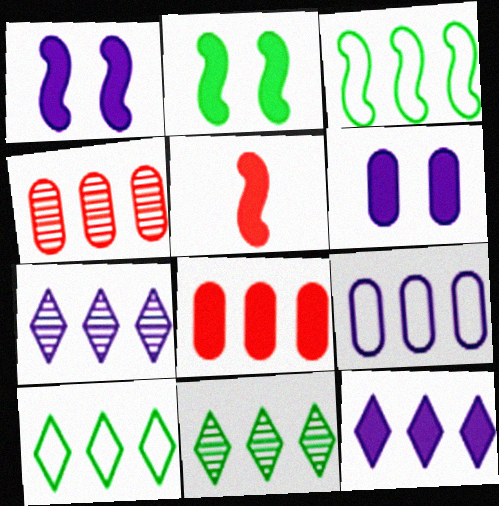[[3, 4, 12], 
[3, 7, 8]]